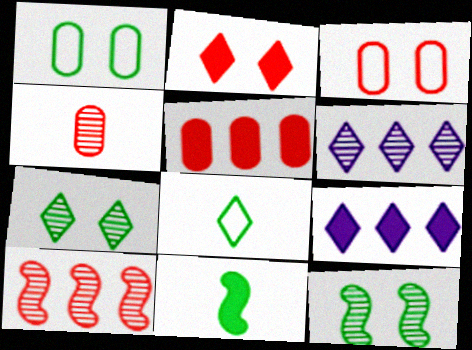[[2, 6, 8], 
[3, 4, 5], 
[3, 6, 11], 
[4, 6, 12]]